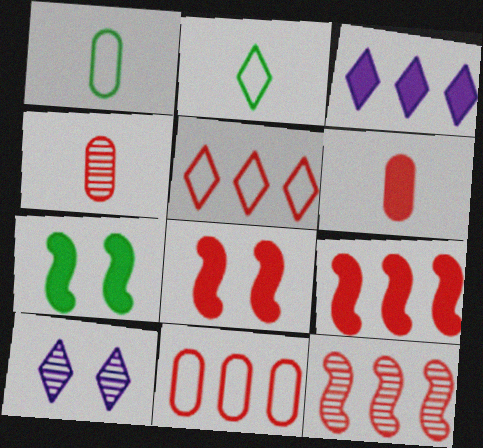[[1, 9, 10], 
[3, 6, 7], 
[4, 5, 8]]